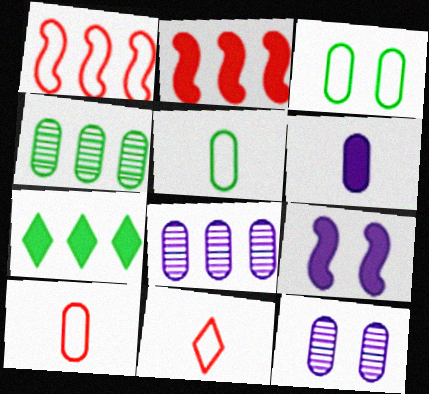[[1, 7, 8], 
[4, 9, 11]]